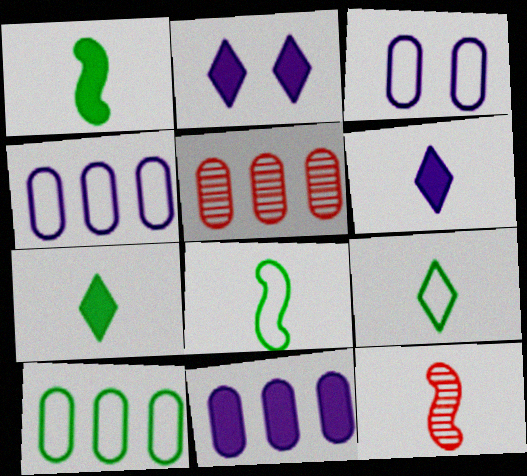[[2, 5, 8], 
[2, 10, 12], 
[5, 10, 11]]